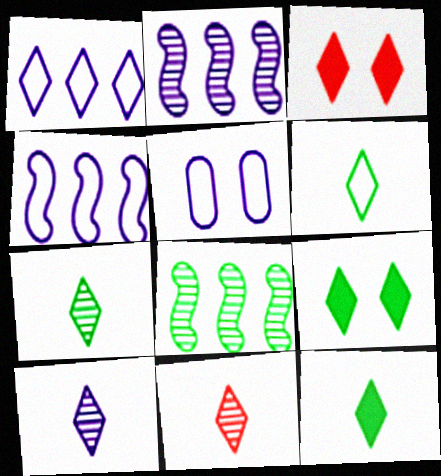[[1, 3, 7], 
[1, 9, 11], 
[6, 7, 12], 
[7, 10, 11]]